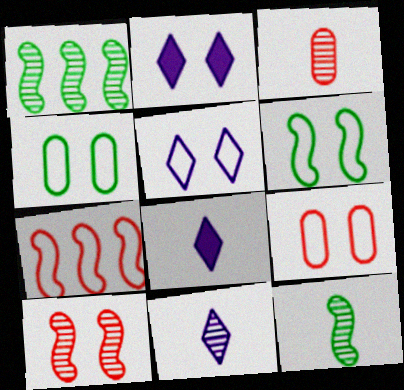[[1, 8, 9], 
[2, 4, 10], 
[3, 11, 12], 
[5, 6, 9]]